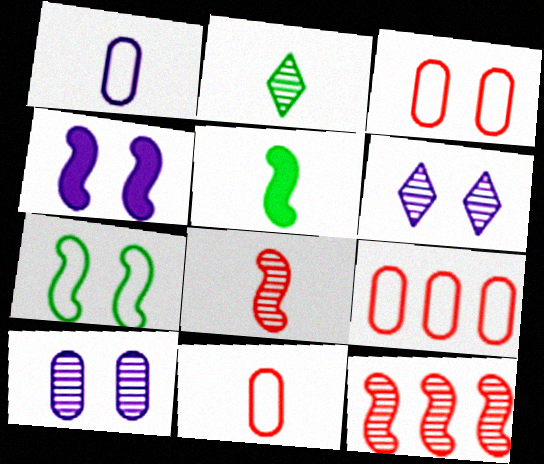[[2, 4, 9], 
[2, 10, 12], 
[3, 9, 11], 
[5, 6, 9]]